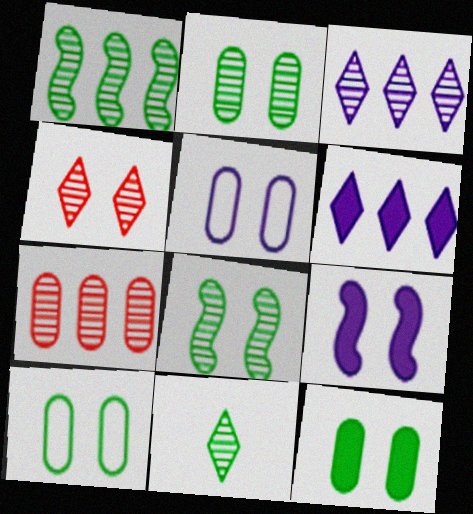[[1, 2, 11], 
[1, 3, 7], 
[2, 10, 12], 
[3, 4, 11], 
[4, 9, 10]]